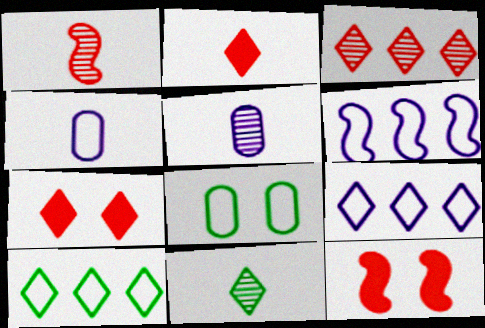[[1, 5, 11], 
[5, 10, 12], 
[7, 9, 11]]